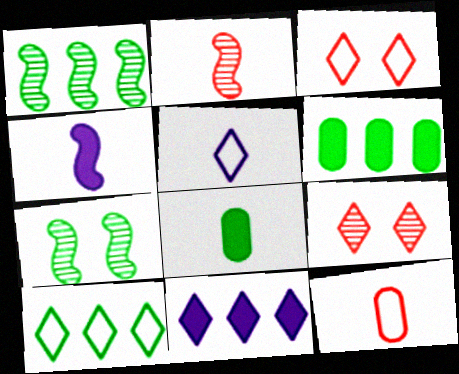[[1, 6, 10], 
[2, 5, 8], 
[3, 5, 10], 
[7, 8, 10], 
[7, 11, 12]]